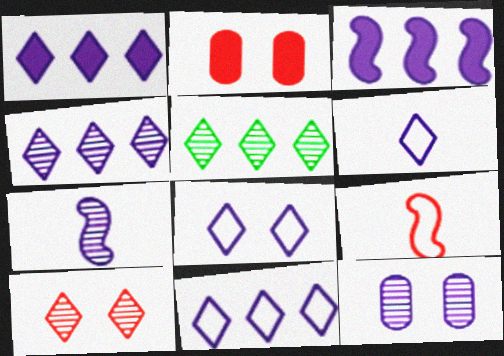[[1, 4, 11], 
[3, 6, 12], 
[4, 7, 12], 
[6, 8, 11]]